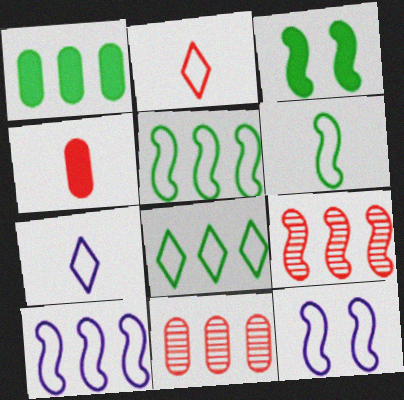[[3, 7, 11]]